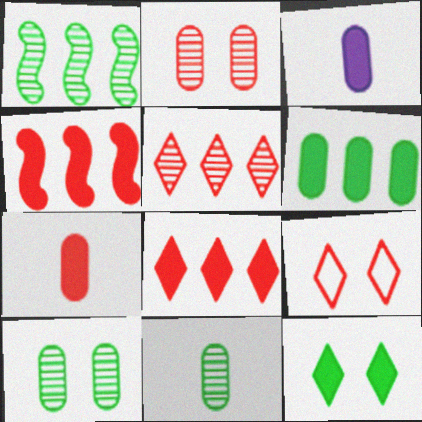[[1, 3, 9], 
[3, 4, 12]]